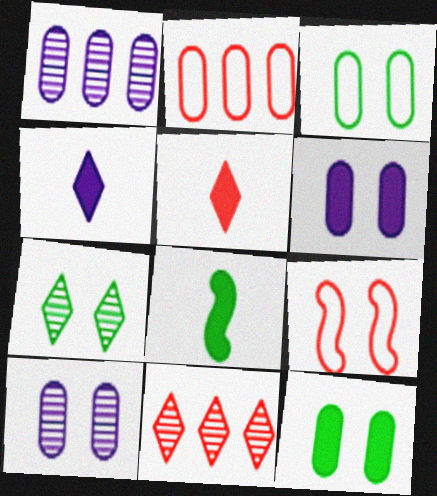[[6, 7, 9]]